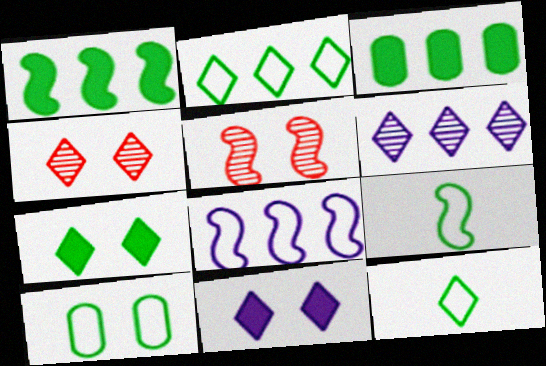[[2, 9, 10], 
[5, 10, 11]]